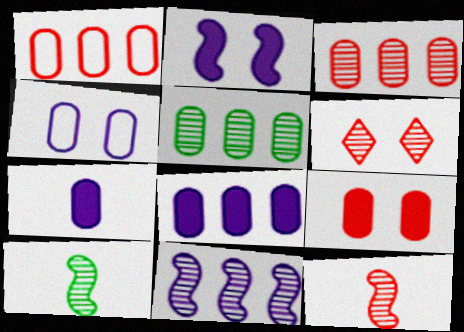[[1, 5, 8], 
[3, 6, 12]]